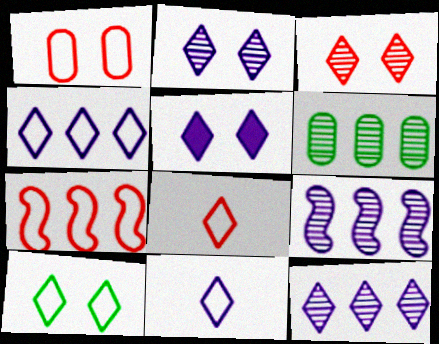[[1, 7, 8], 
[3, 5, 10], 
[4, 8, 10], 
[5, 11, 12]]